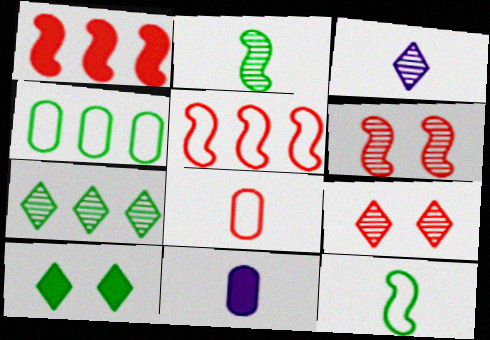[[1, 8, 9], 
[1, 10, 11], 
[2, 4, 10], 
[3, 7, 9]]